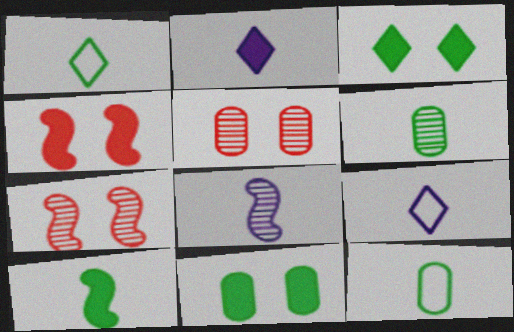[[1, 6, 10]]